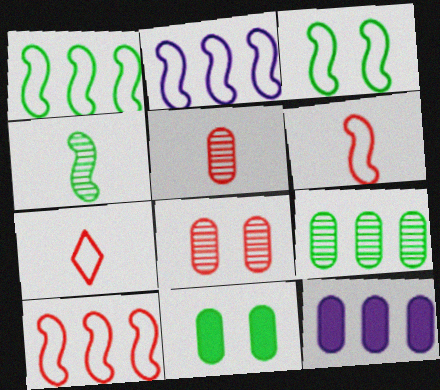[[1, 2, 10], 
[2, 3, 6]]